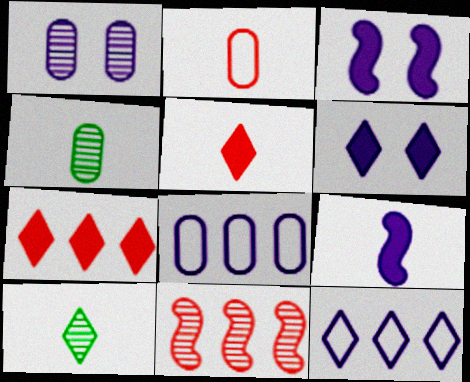[[1, 9, 12], 
[1, 10, 11], 
[2, 9, 10]]